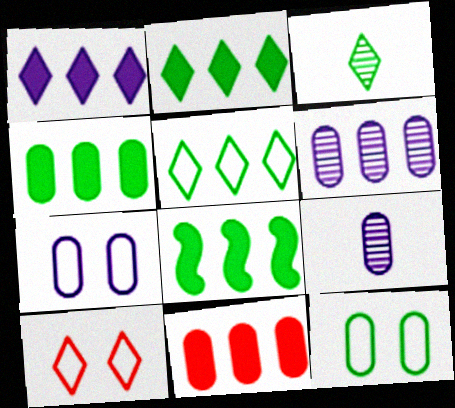[[1, 3, 10], 
[1, 8, 11], 
[2, 4, 8], 
[3, 8, 12], 
[8, 9, 10], 
[9, 11, 12]]